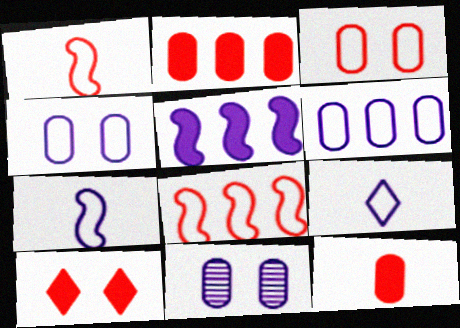[[5, 9, 11]]